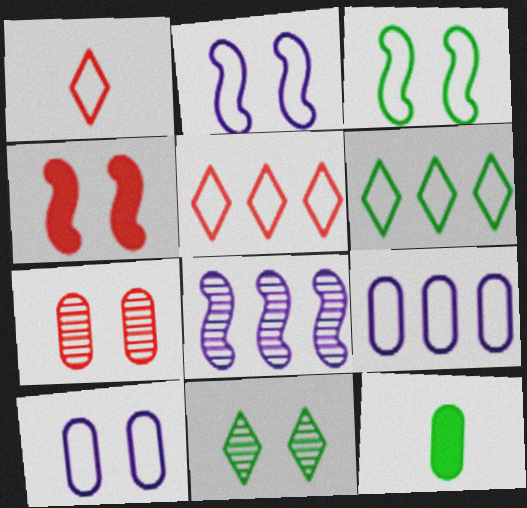[[1, 3, 9], 
[4, 10, 11], 
[7, 9, 12]]